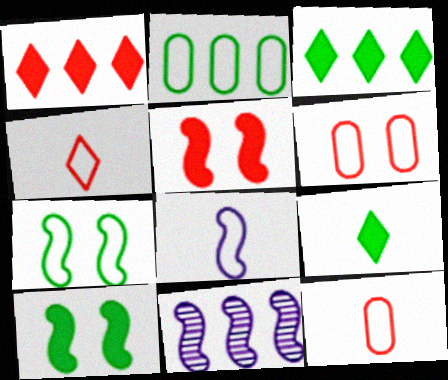[[1, 2, 11], 
[6, 9, 11]]